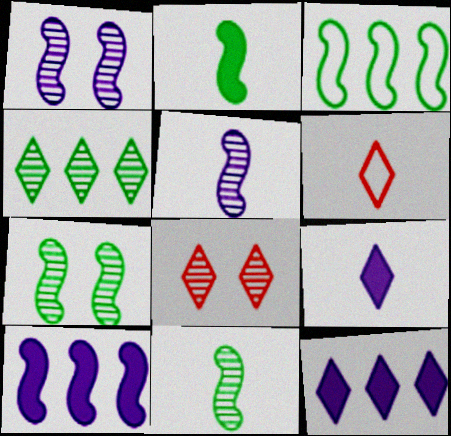[[2, 3, 7]]